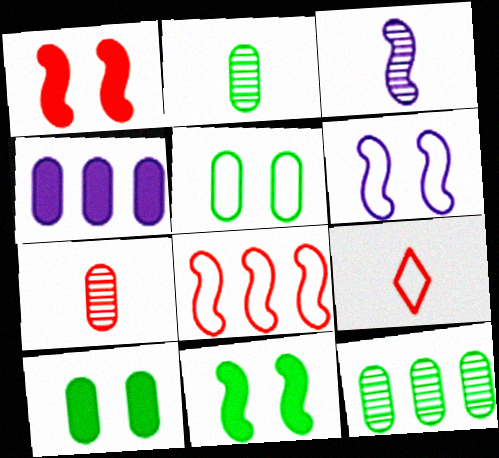[[3, 8, 11], 
[4, 5, 7]]